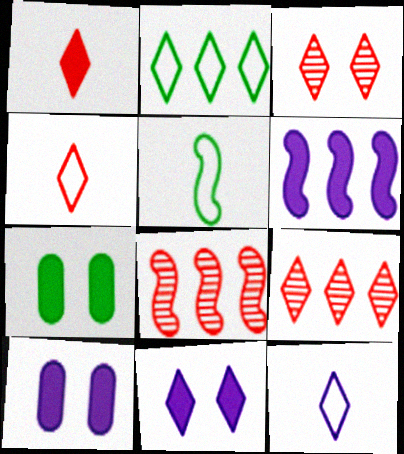[[1, 6, 7], 
[5, 9, 10], 
[7, 8, 12]]